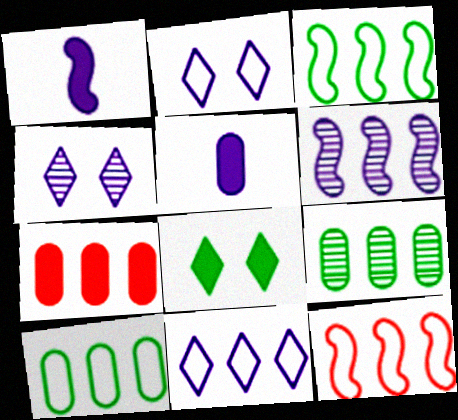[[1, 7, 8], 
[2, 5, 6], 
[10, 11, 12]]